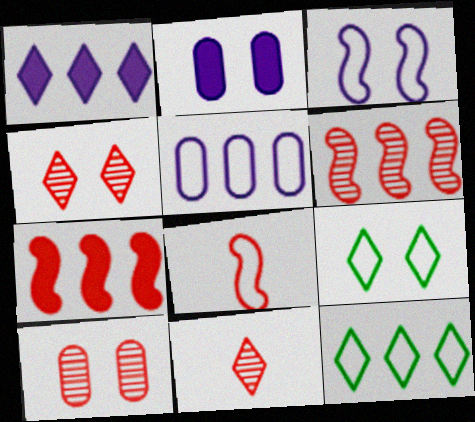[[1, 9, 11], 
[5, 8, 9], 
[6, 10, 11]]